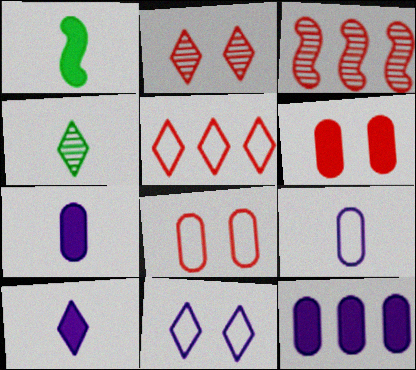[]